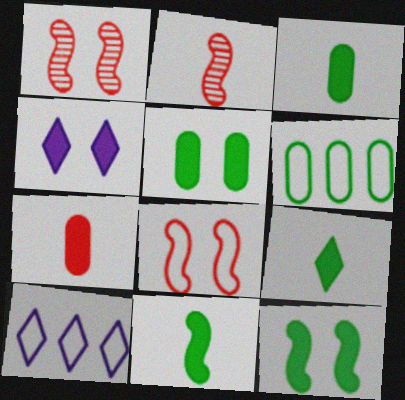[[1, 3, 10], 
[2, 4, 6], 
[2, 5, 10], 
[3, 9, 11]]